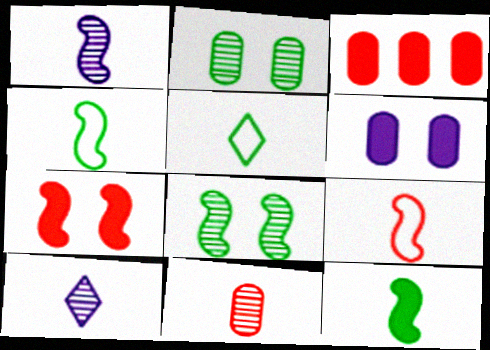[[1, 9, 12]]